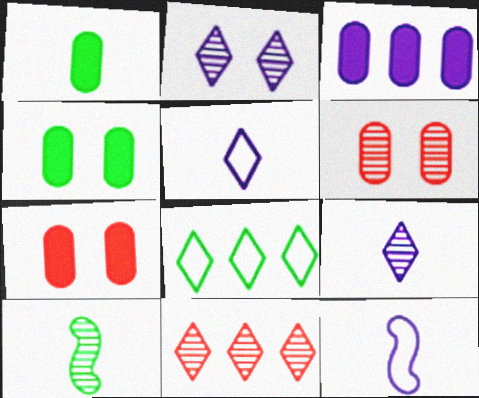[[1, 3, 7], 
[2, 3, 12], 
[4, 8, 10], 
[4, 11, 12]]